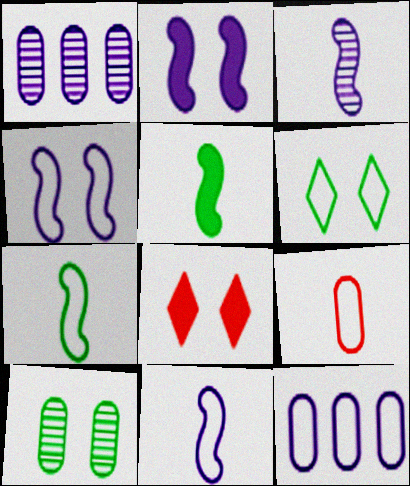[[1, 7, 8], 
[4, 8, 10]]